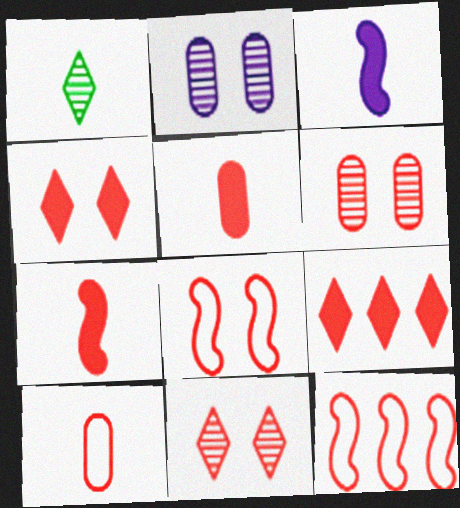[[1, 3, 10], 
[4, 6, 8], 
[5, 11, 12]]